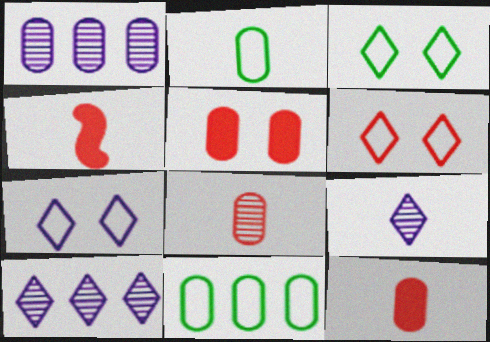[[1, 2, 5], 
[1, 3, 4], 
[2, 4, 9], 
[3, 6, 7]]